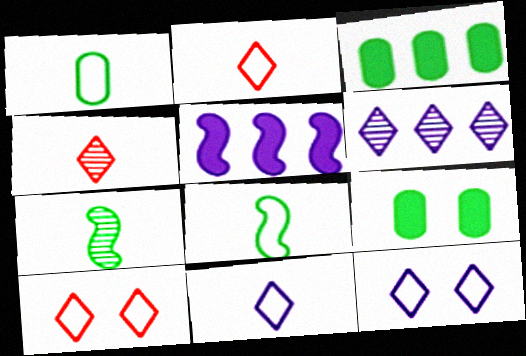[]